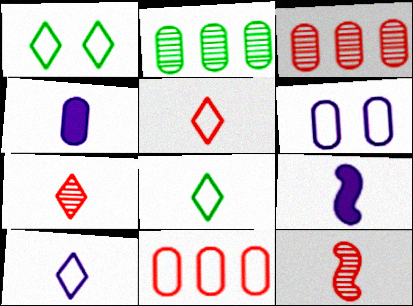[[1, 3, 9], 
[4, 8, 12], 
[5, 8, 10]]